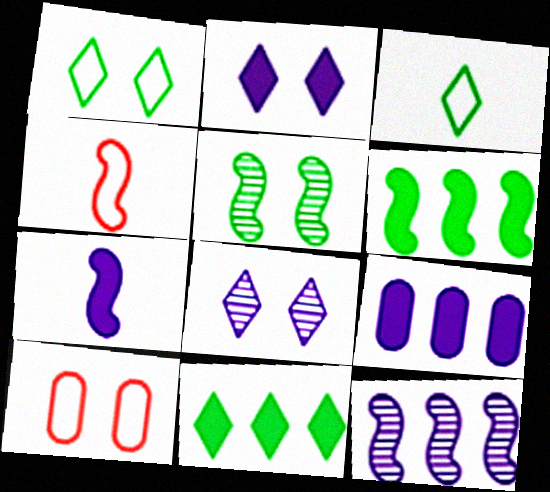[[2, 5, 10], 
[2, 7, 9]]